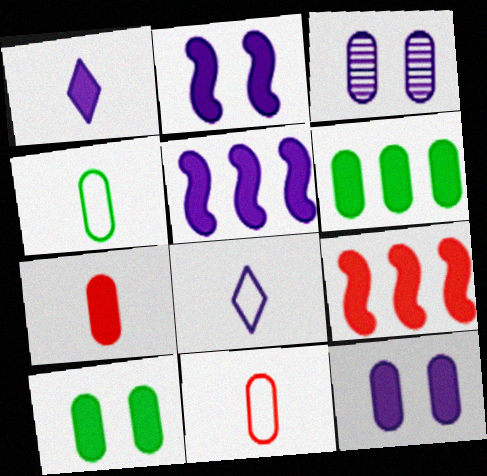[[1, 5, 12], 
[1, 9, 10], 
[3, 5, 8], 
[3, 6, 11], 
[6, 7, 12]]